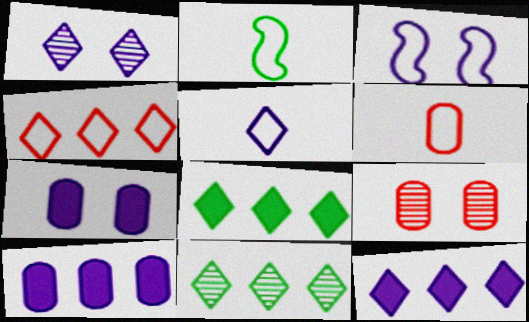[[1, 3, 7], 
[1, 5, 12], 
[2, 5, 6], 
[2, 9, 12], 
[4, 11, 12]]